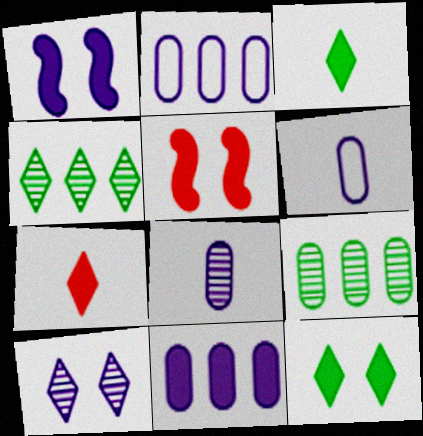[[3, 5, 11], 
[4, 5, 6]]